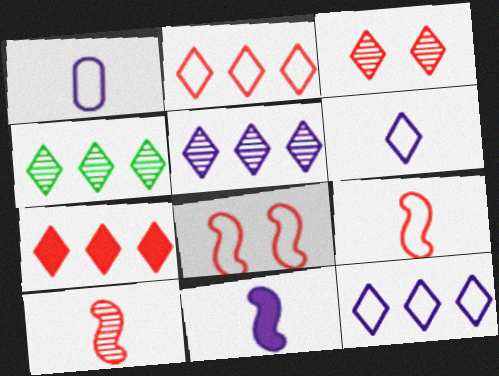[[4, 7, 12]]